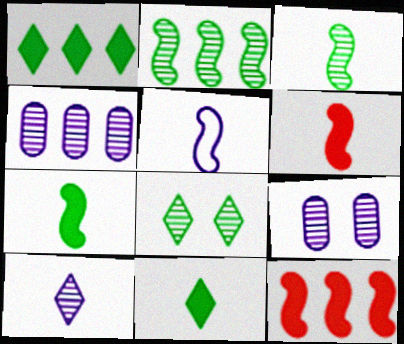[[3, 5, 6]]